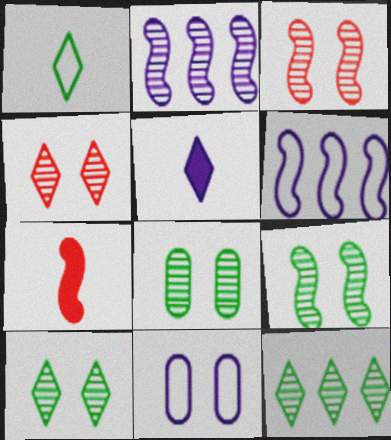[[2, 5, 11], 
[6, 7, 9], 
[7, 11, 12], 
[8, 9, 10]]